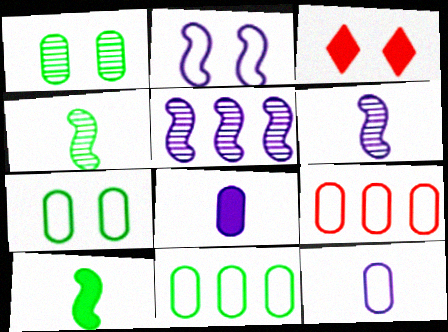[[1, 2, 3], 
[1, 8, 9], 
[3, 6, 11], 
[7, 9, 12]]